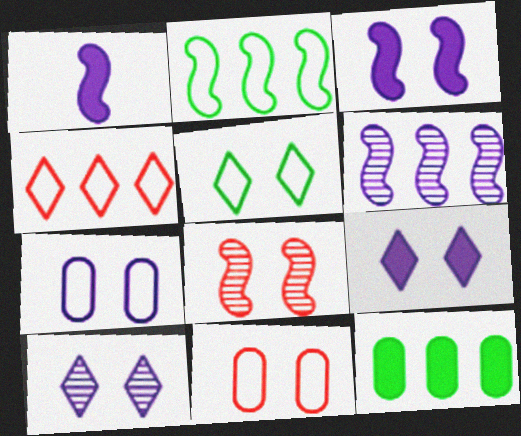[[1, 2, 8], 
[3, 7, 10], 
[4, 6, 12]]